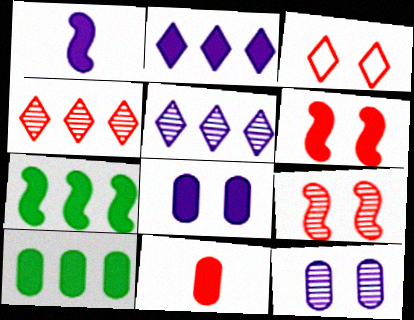[[1, 2, 8], 
[1, 6, 7], 
[8, 10, 11]]